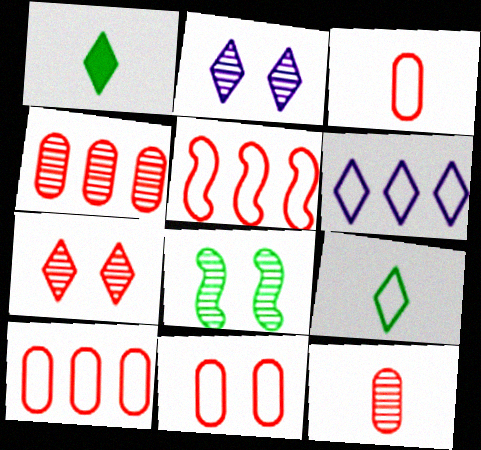[[1, 6, 7], 
[3, 10, 11]]